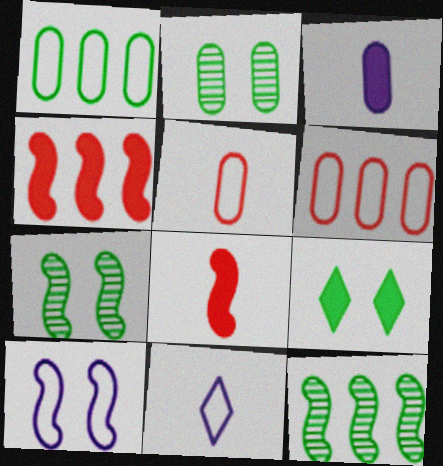[[2, 3, 6], 
[2, 4, 11], 
[3, 4, 9], 
[8, 10, 12]]